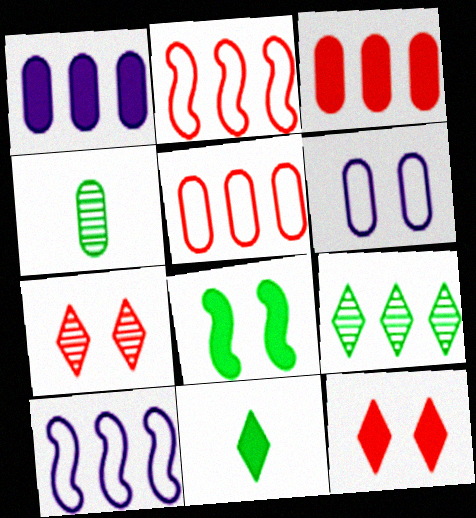[[1, 2, 9], 
[3, 4, 6], 
[3, 9, 10], 
[4, 10, 12], 
[6, 7, 8]]